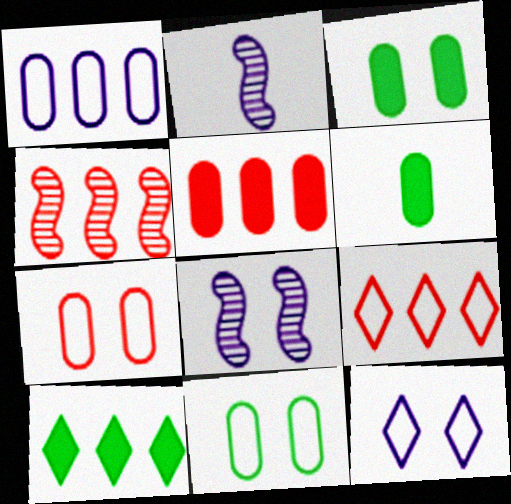[[1, 4, 10], 
[2, 3, 9], 
[2, 7, 10], 
[4, 5, 9], 
[4, 6, 12], 
[6, 8, 9]]